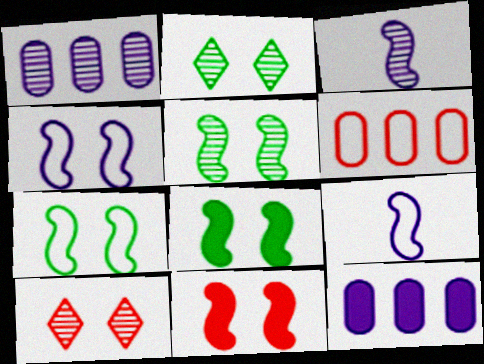[[4, 5, 11], 
[5, 7, 8]]